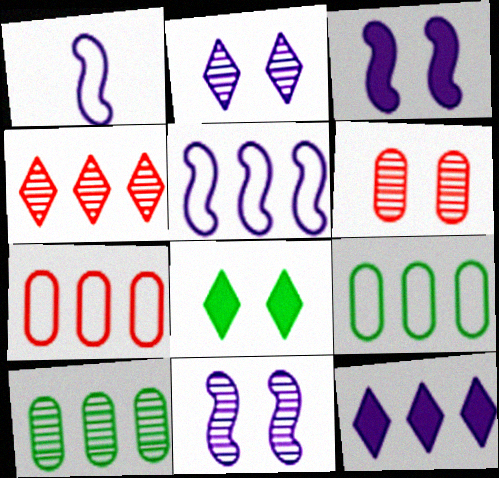[]